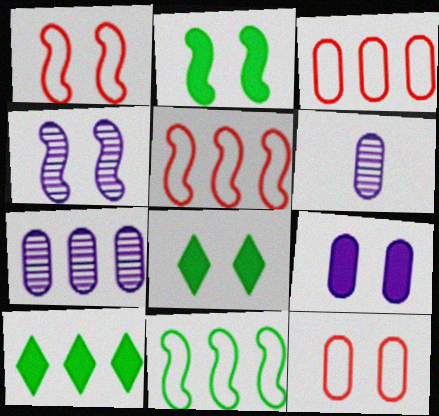[[1, 2, 4], 
[1, 6, 10], 
[4, 8, 12], 
[5, 6, 8], 
[5, 7, 10]]